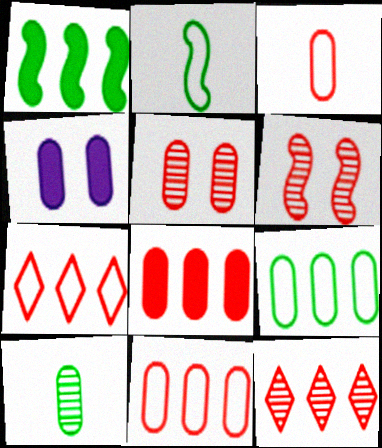[[2, 4, 12], 
[3, 5, 8], 
[4, 10, 11]]